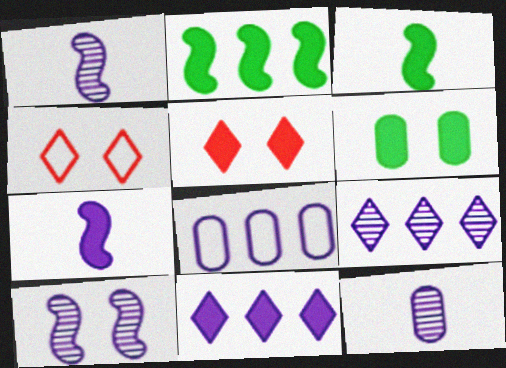[[2, 4, 12], 
[4, 6, 10], 
[9, 10, 12]]